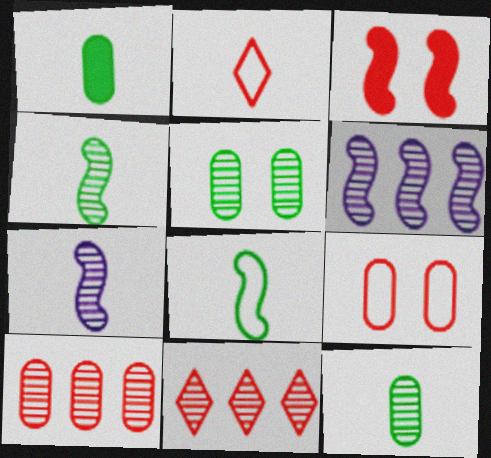[[1, 2, 7], 
[2, 3, 10], 
[3, 6, 8], 
[5, 7, 11]]